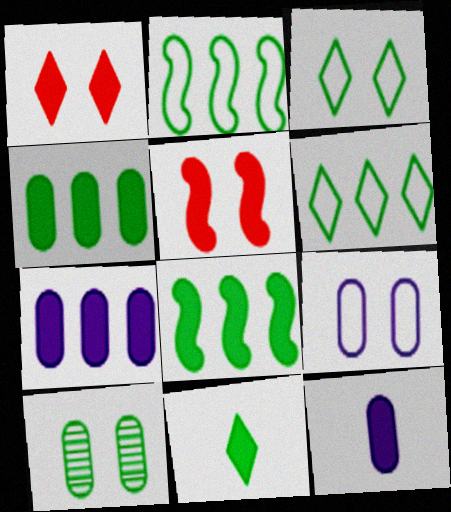[[1, 8, 12], 
[2, 10, 11], 
[5, 7, 11]]